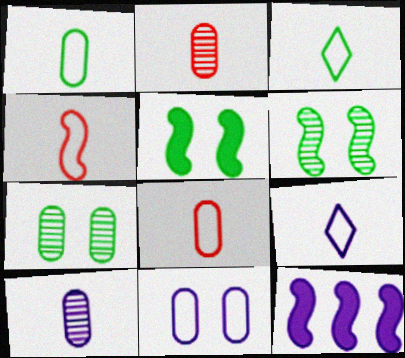[[1, 4, 9], 
[4, 6, 12]]